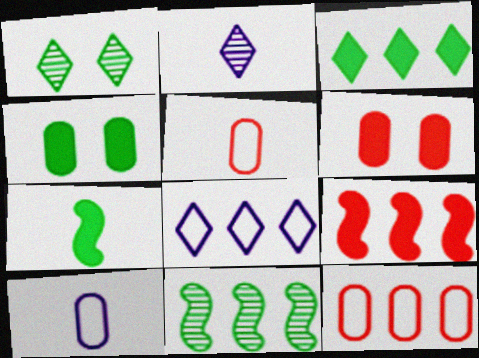[[1, 9, 10], 
[2, 5, 7], 
[3, 4, 7]]